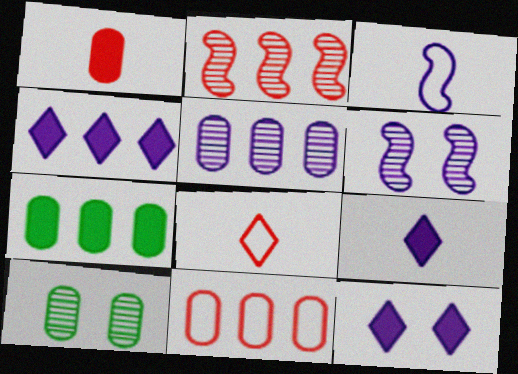[[3, 5, 12], 
[4, 9, 12], 
[5, 7, 11], 
[6, 7, 8]]